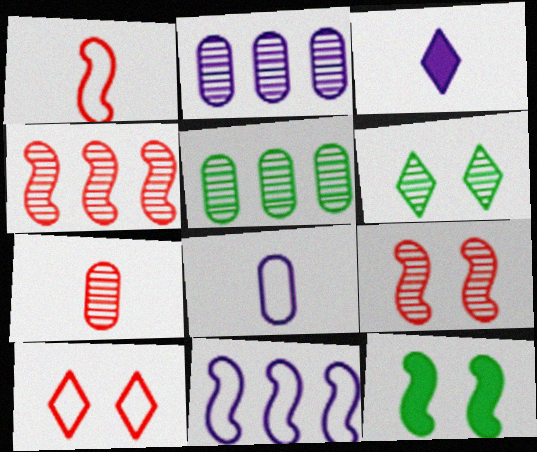[]